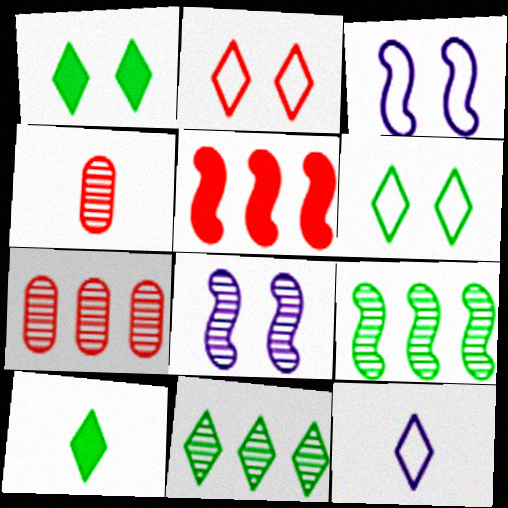[[2, 4, 5], 
[3, 7, 10], 
[4, 8, 11], 
[6, 10, 11]]